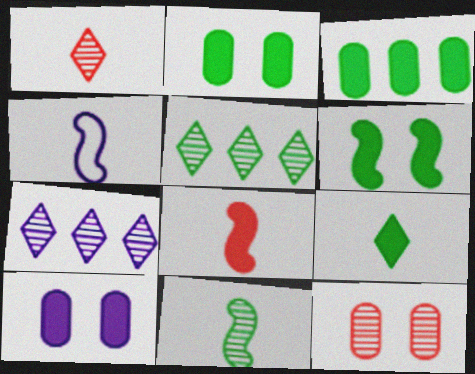[[3, 6, 9], 
[4, 7, 10], 
[4, 8, 11], 
[7, 11, 12]]